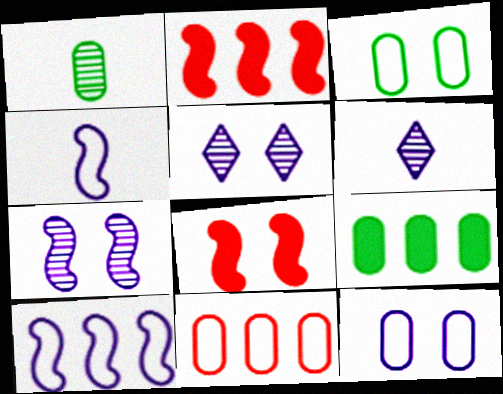[[1, 3, 9], 
[2, 3, 6], 
[3, 5, 8]]